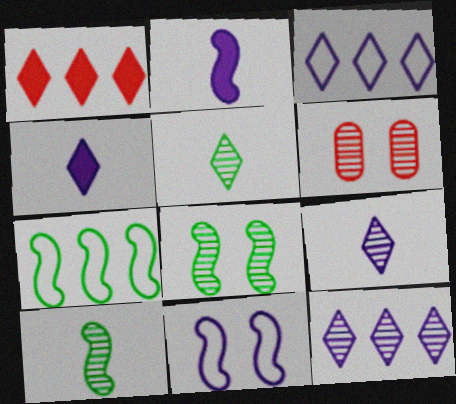[[4, 6, 7], 
[6, 10, 12]]